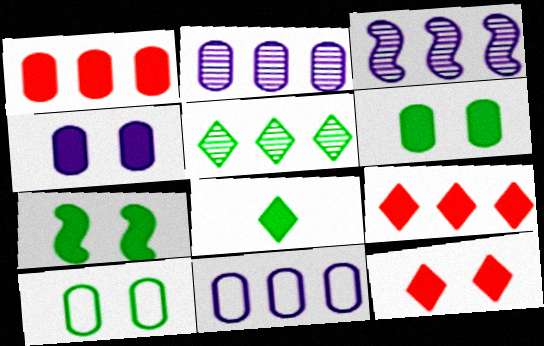[[4, 7, 12]]